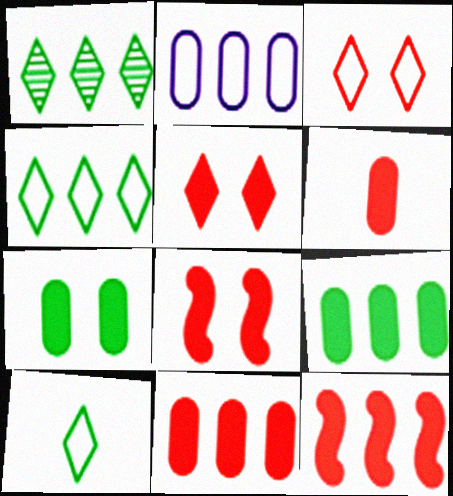[[1, 2, 12], 
[5, 6, 12]]